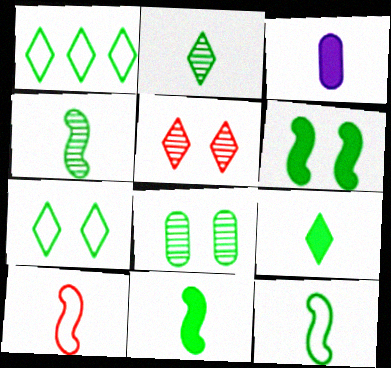[[1, 8, 11], 
[2, 3, 10], 
[4, 11, 12], 
[6, 7, 8]]